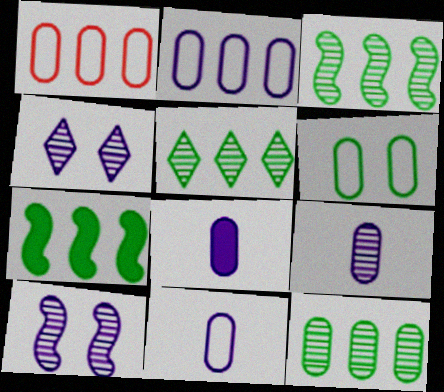[[1, 6, 11], 
[3, 5, 12], 
[8, 9, 11]]